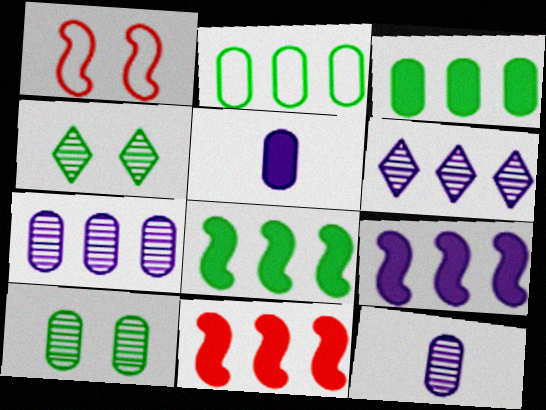[[2, 6, 11], 
[8, 9, 11]]